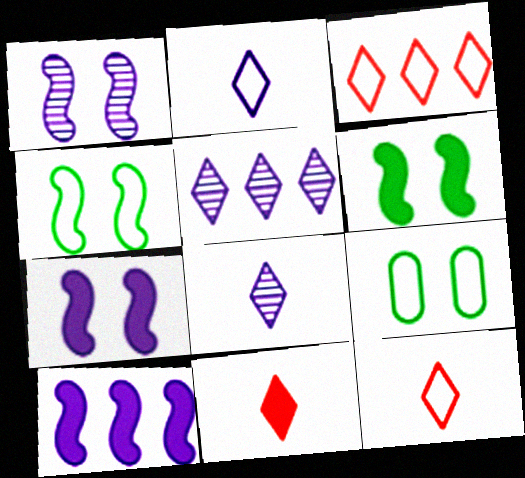[]